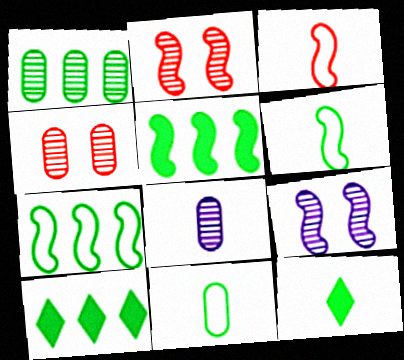[[1, 4, 8], 
[1, 7, 10], 
[3, 5, 9], 
[3, 8, 12]]